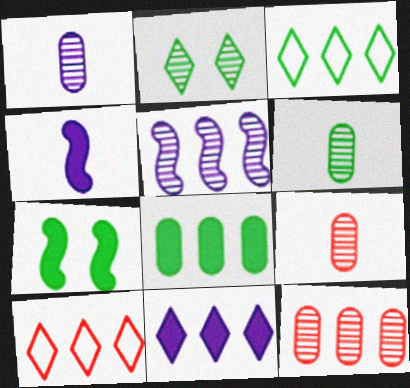[[1, 6, 9], 
[1, 7, 10], 
[2, 5, 9], 
[3, 6, 7], 
[5, 8, 10]]